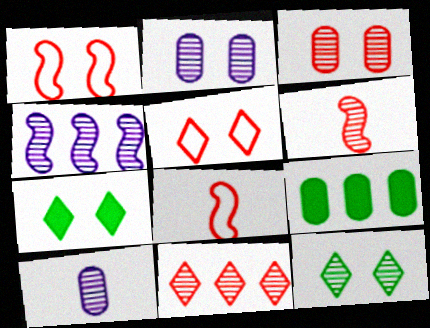[[1, 2, 7], 
[3, 6, 11]]